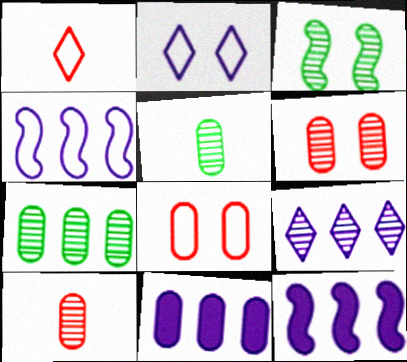[[1, 3, 11], 
[3, 9, 10], 
[4, 9, 11], 
[5, 8, 11]]